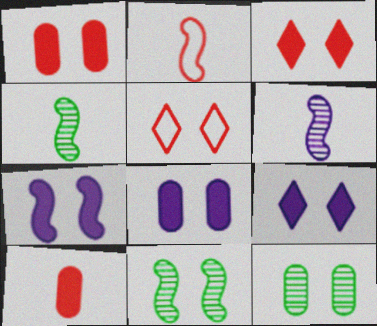[[5, 7, 12], 
[5, 8, 11], 
[7, 8, 9]]